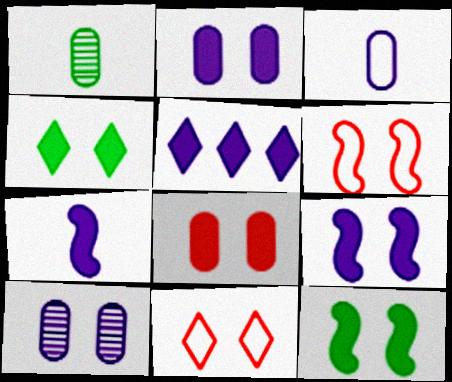[[1, 5, 6], 
[2, 5, 7], 
[4, 6, 10], 
[4, 8, 9], 
[10, 11, 12]]